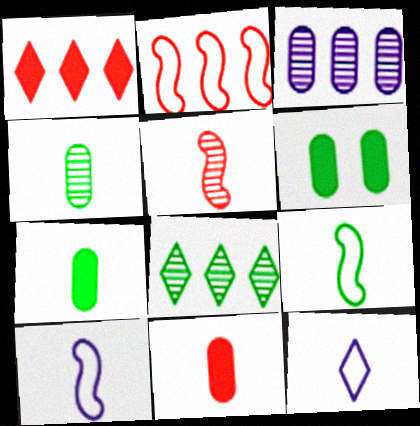[[5, 7, 12], 
[6, 8, 9]]